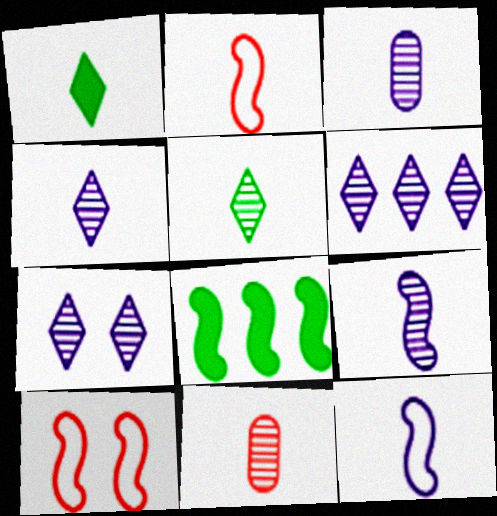[[1, 2, 3], 
[1, 11, 12], 
[3, 4, 9], 
[4, 6, 7], 
[5, 9, 11], 
[8, 9, 10]]